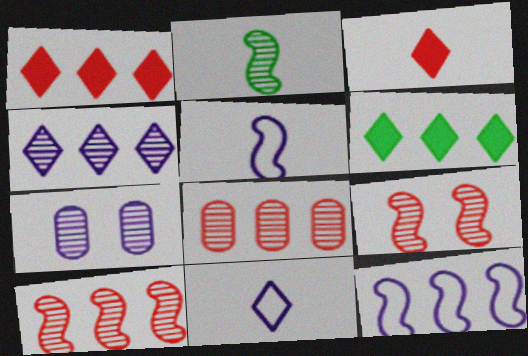[[6, 8, 12]]